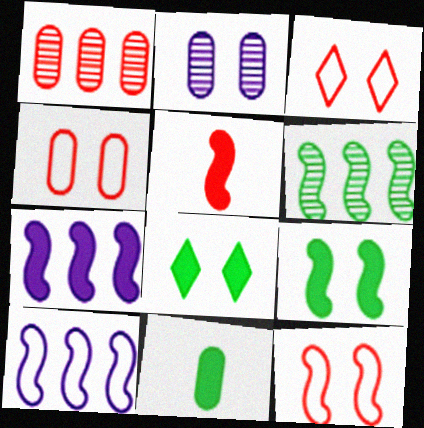[[1, 3, 5], 
[2, 3, 9], 
[2, 8, 12], 
[3, 4, 12], 
[5, 7, 9]]